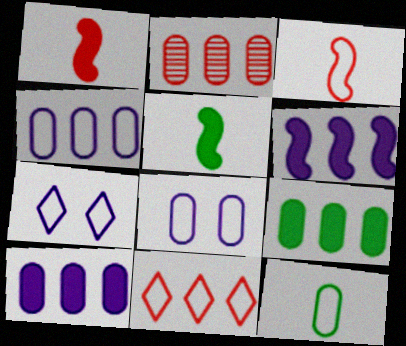[[2, 4, 9], 
[2, 5, 7]]